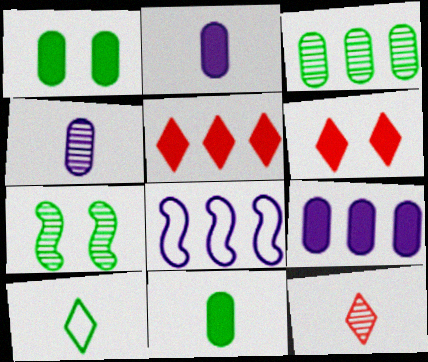[[1, 8, 12], 
[3, 5, 8]]